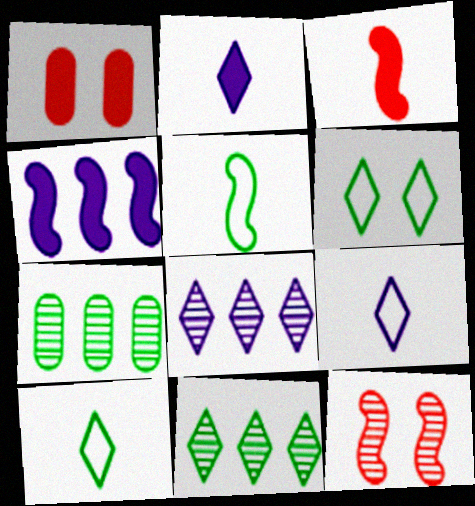[[1, 5, 8], 
[4, 5, 12]]